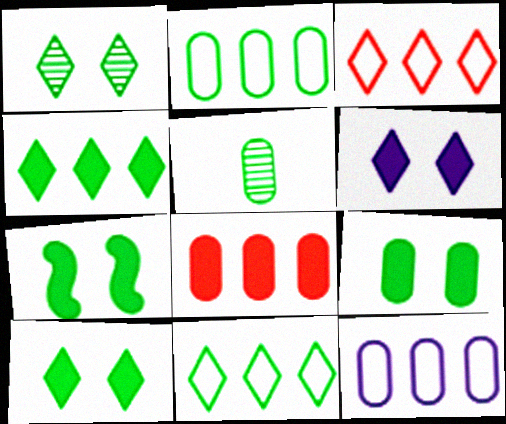[[2, 5, 9], 
[5, 7, 11], 
[7, 9, 10]]